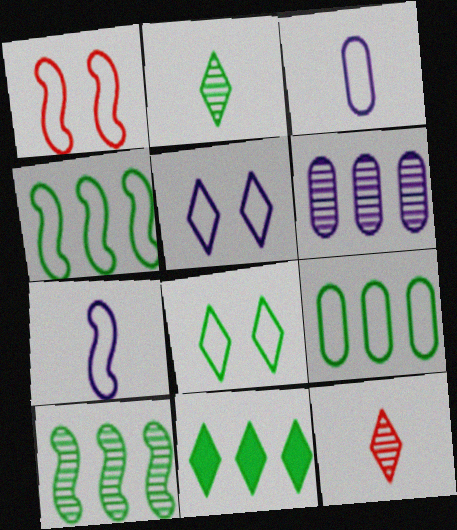[[1, 4, 7], 
[2, 8, 11], 
[5, 11, 12], 
[9, 10, 11]]